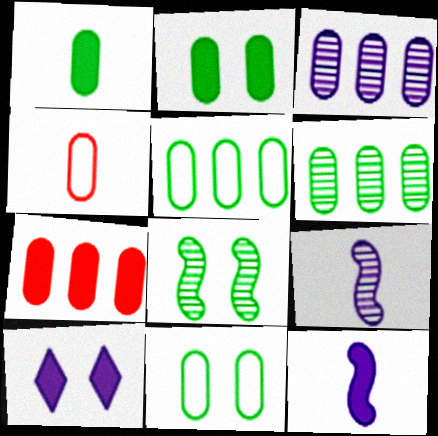[[1, 6, 11], 
[2, 3, 4], 
[3, 5, 7]]